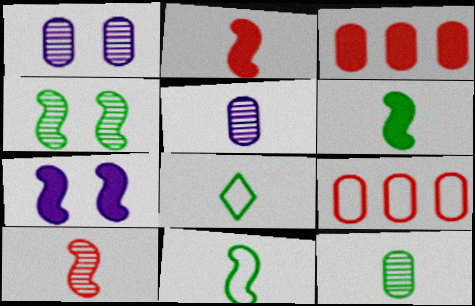[[2, 5, 8], 
[6, 8, 12]]